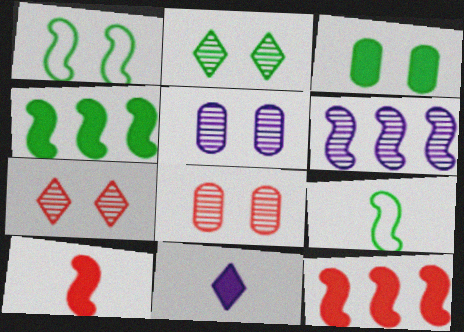[[1, 2, 3], 
[1, 6, 10], 
[3, 11, 12]]